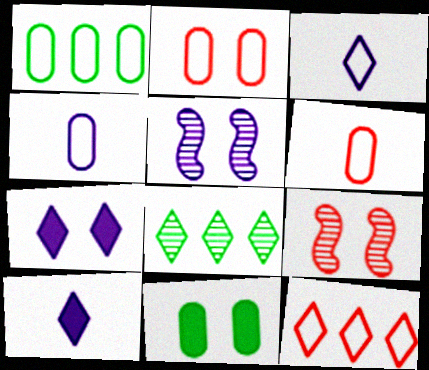[[1, 2, 4], 
[1, 9, 10]]